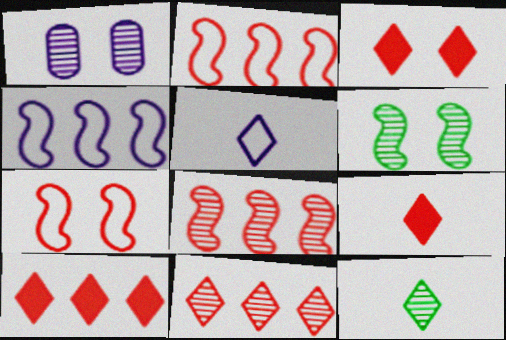[[1, 8, 12], 
[3, 9, 10], 
[5, 9, 12]]